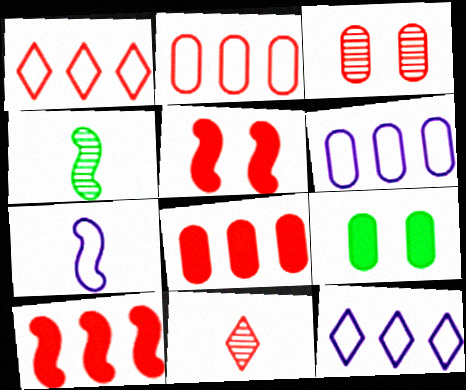[[2, 5, 11]]